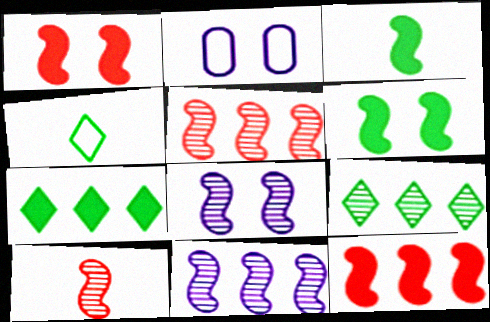[[2, 7, 10]]